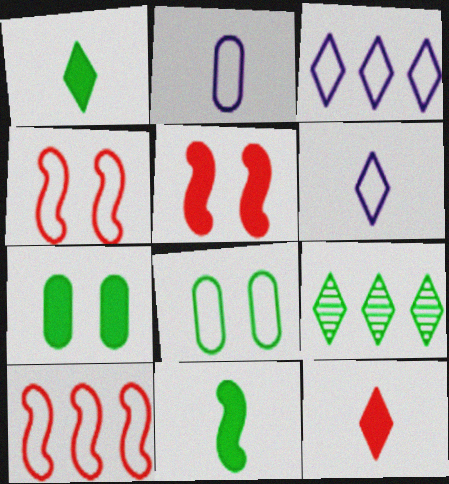[[2, 5, 9], 
[6, 8, 10], 
[8, 9, 11]]